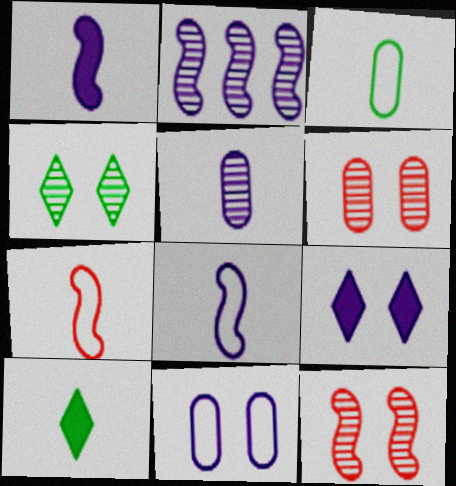[[5, 7, 10]]